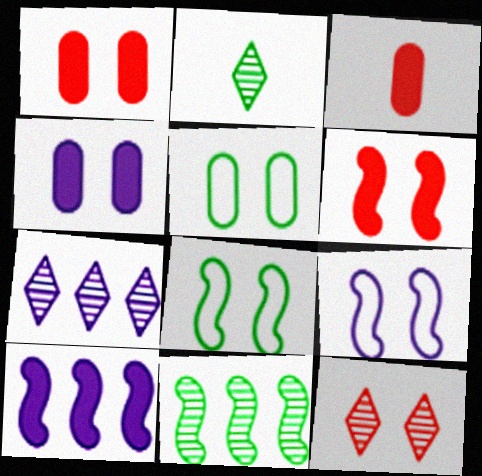[[2, 7, 12], 
[3, 7, 8], 
[4, 8, 12]]